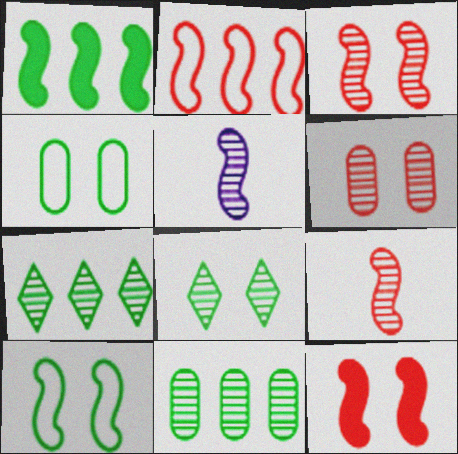[[2, 9, 12], 
[5, 6, 7]]